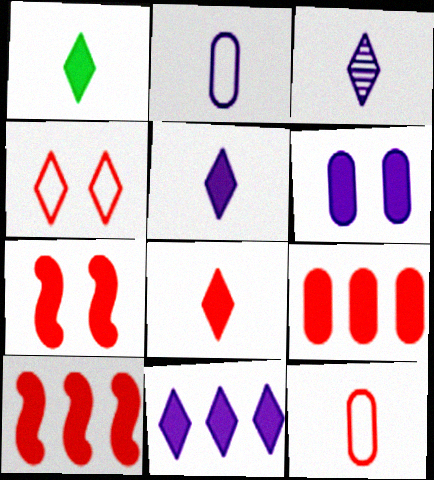[[1, 5, 8], 
[1, 6, 10], 
[7, 8, 9]]